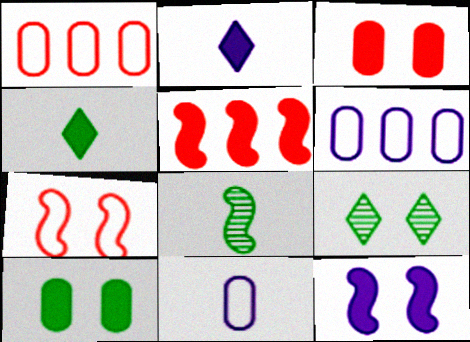[[2, 5, 10], 
[5, 9, 11]]